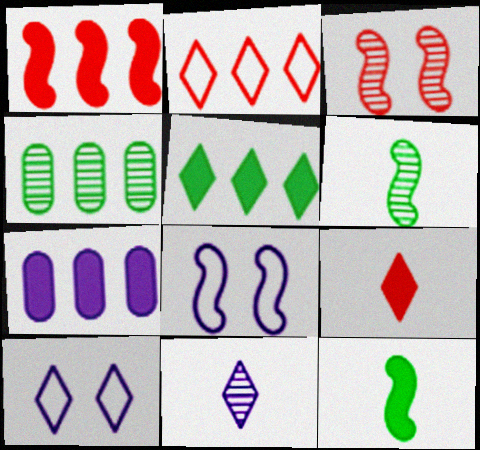[[1, 5, 7], 
[1, 6, 8], 
[3, 4, 11], 
[4, 8, 9], 
[7, 8, 11]]